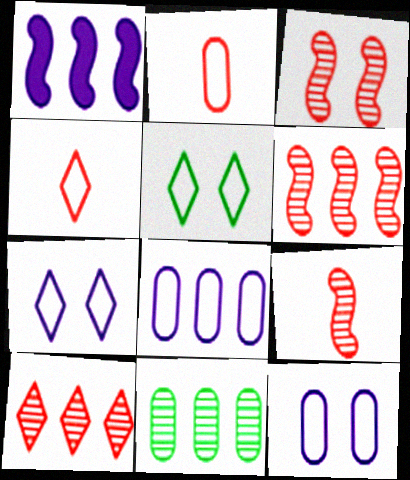[[3, 6, 9]]